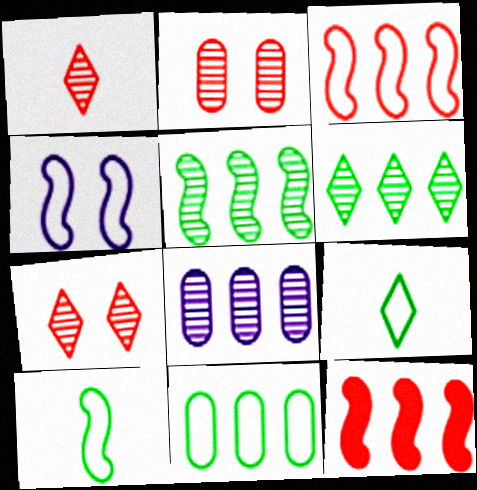[[3, 4, 10]]